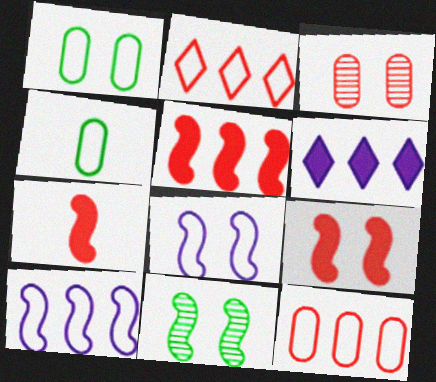[[2, 3, 7], 
[2, 4, 8], 
[5, 7, 9], 
[7, 10, 11], 
[8, 9, 11]]